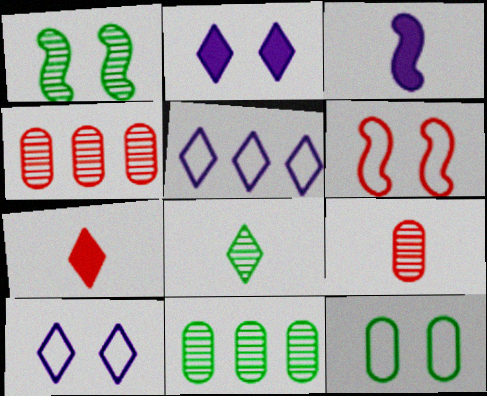[[1, 8, 11], 
[4, 6, 7], 
[6, 10, 12]]